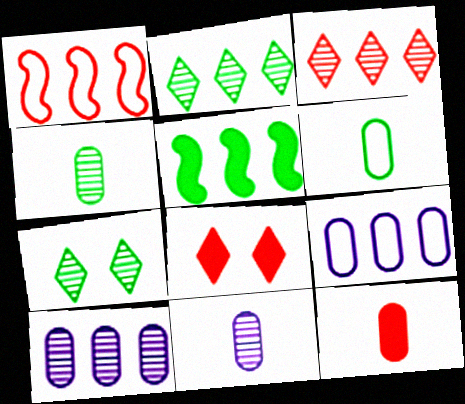[[3, 5, 9], 
[5, 6, 7], 
[6, 11, 12]]